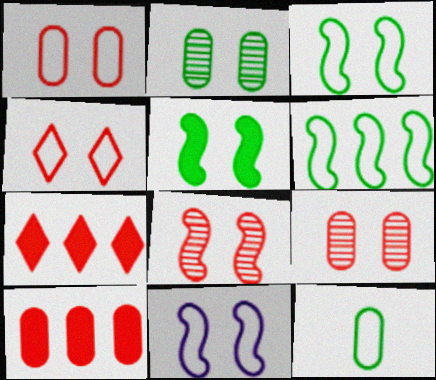[[5, 8, 11]]